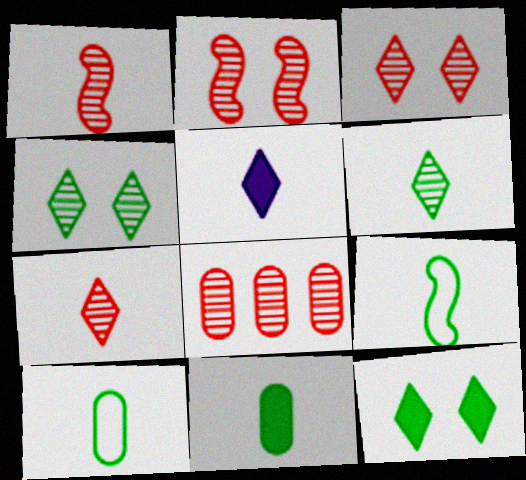[[1, 3, 8], 
[1, 5, 10], 
[2, 7, 8], 
[6, 9, 11]]